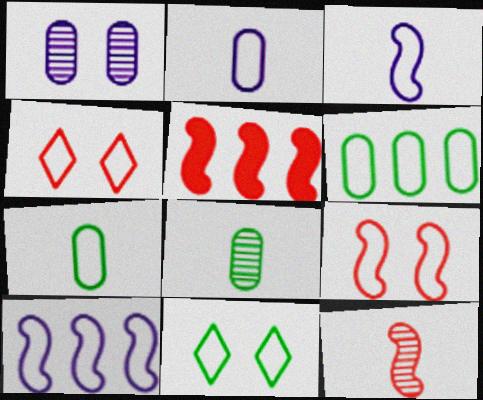[[3, 4, 6], 
[4, 7, 10], 
[5, 9, 12]]